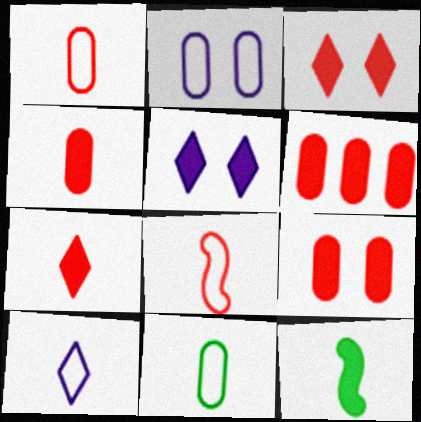[[4, 6, 9], 
[5, 6, 12], 
[8, 10, 11]]